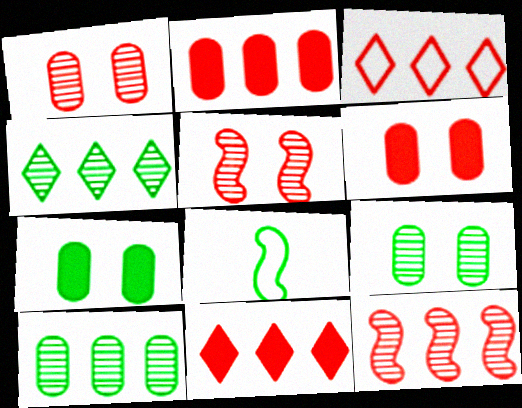[[2, 3, 12], 
[4, 7, 8]]